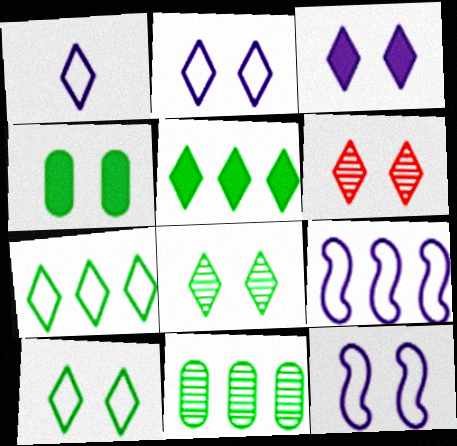[[1, 5, 6], 
[3, 6, 10], 
[4, 6, 12]]